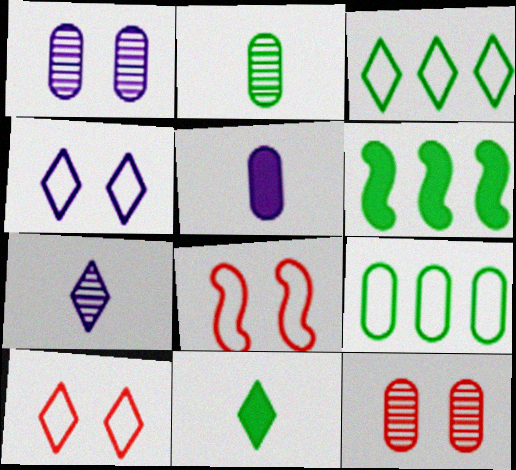[[5, 9, 12]]